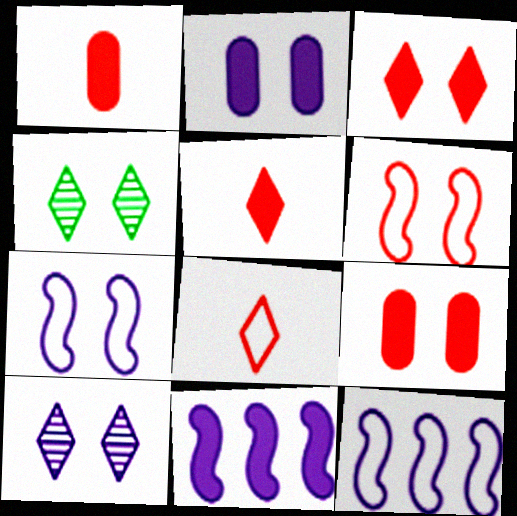[[1, 4, 12], 
[2, 4, 6], 
[2, 7, 10], 
[4, 7, 9]]